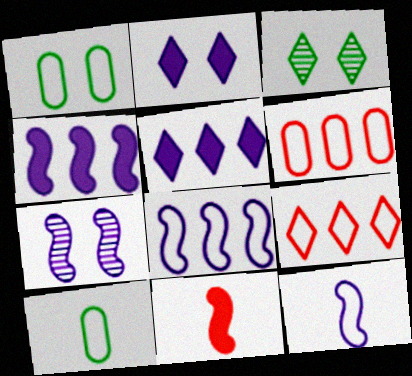[[1, 9, 12], 
[4, 7, 12]]